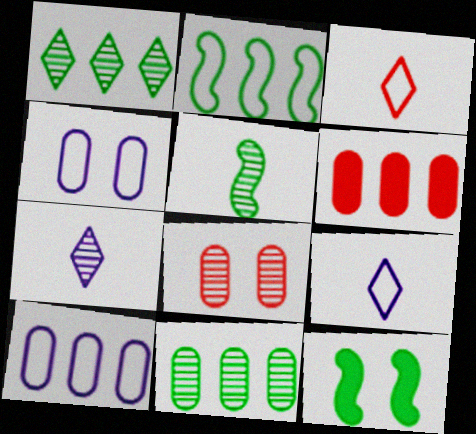[[2, 3, 4], 
[2, 5, 12], 
[6, 10, 11]]